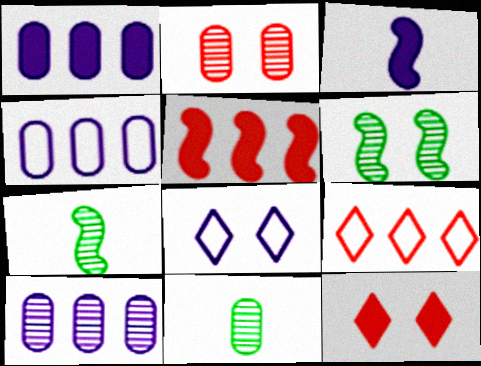[[1, 4, 10], 
[2, 10, 11], 
[3, 8, 10], 
[4, 7, 12], 
[5, 8, 11]]